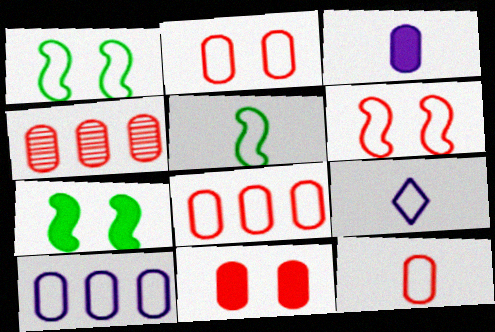[[1, 8, 9], 
[2, 8, 12], 
[4, 7, 9], 
[4, 11, 12], 
[5, 9, 12]]